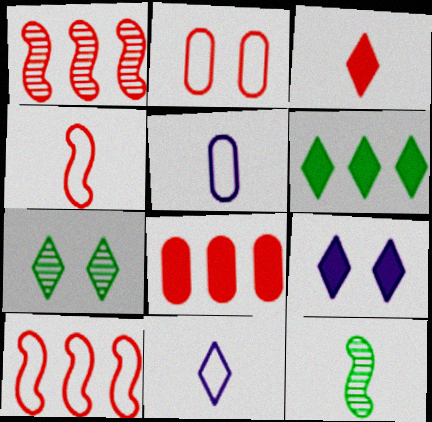[[1, 2, 3], 
[3, 5, 12], 
[3, 6, 9]]